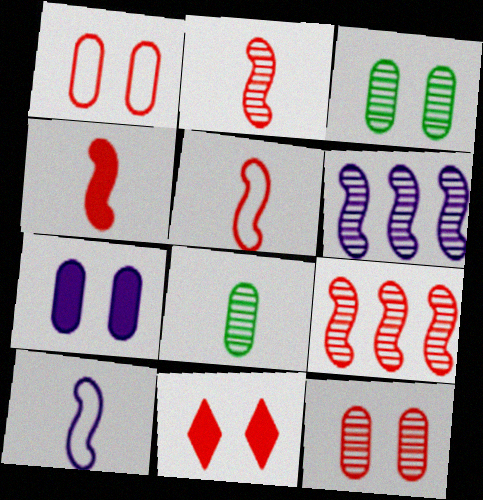[[1, 3, 7], 
[2, 4, 5]]